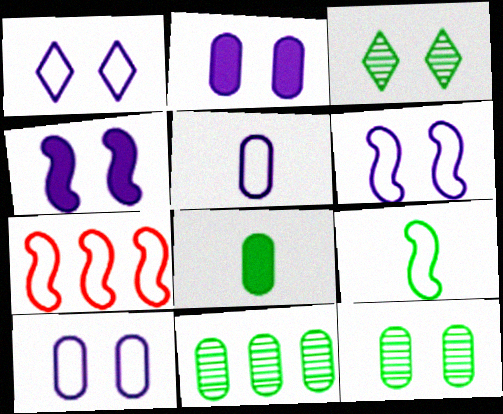[[1, 6, 10], 
[6, 7, 9]]